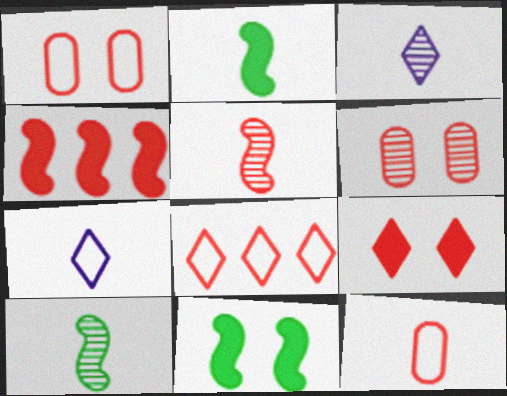[[2, 3, 12]]